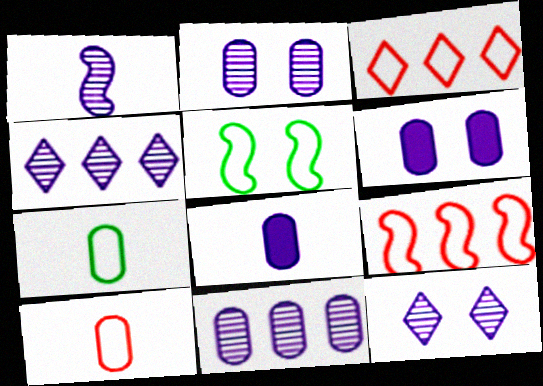[[1, 2, 4], 
[1, 11, 12]]